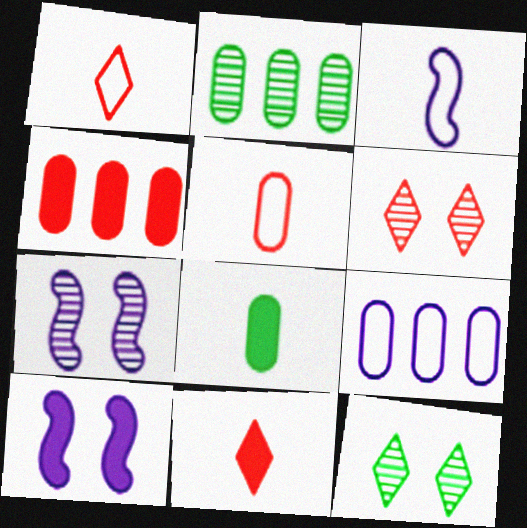[[1, 2, 10], 
[2, 4, 9], 
[3, 4, 12]]